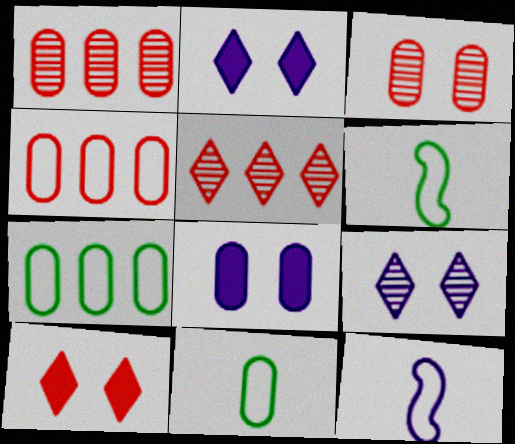[[1, 2, 6], 
[1, 8, 11], 
[5, 6, 8]]